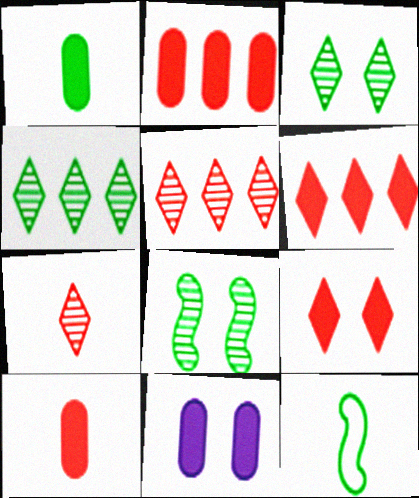[[1, 2, 11], 
[5, 11, 12]]